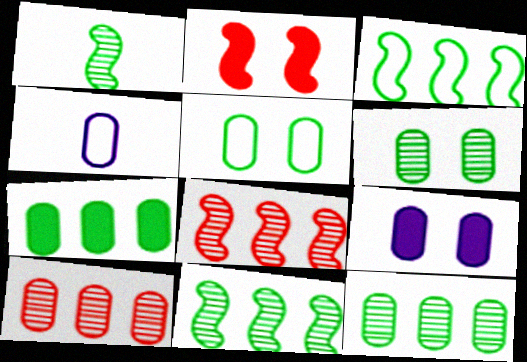[]